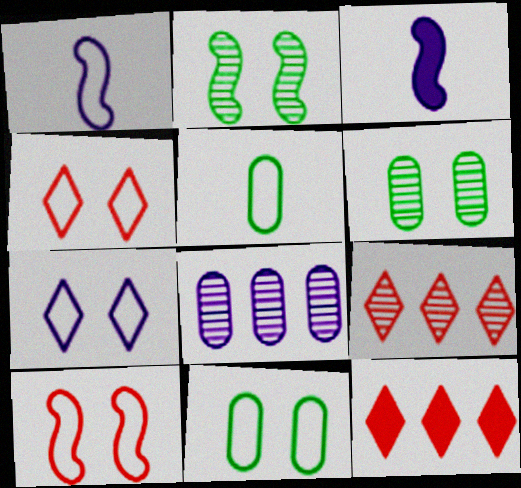[[1, 6, 12], 
[3, 7, 8], 
[3, 9, 11], 
[7, 10, 11]]